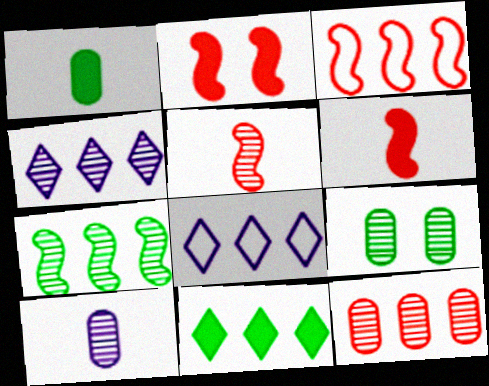[[2, 3, 5], 
[4, 5, 9], 
[4, 7, 12], 
[6, 8, 9], 
[9, 10, 12]]